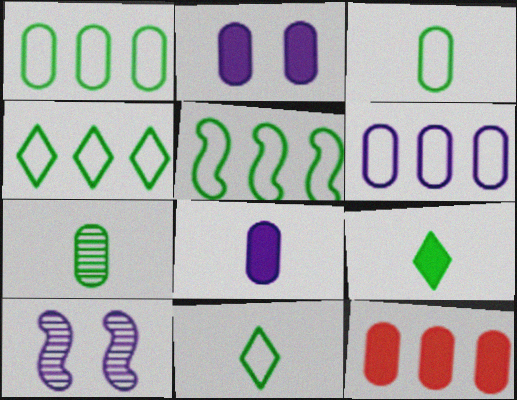[[1, 4, 5], 
[10, 11, 12]]